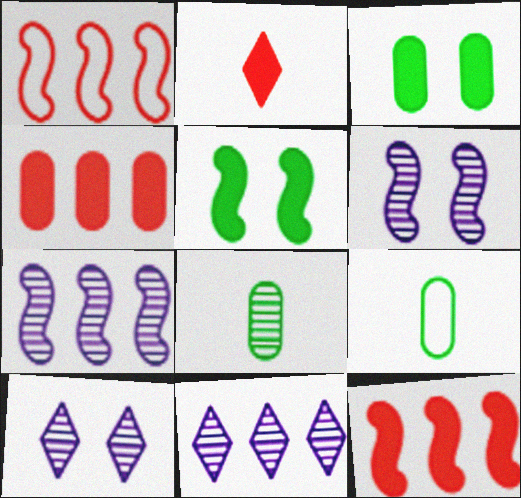[[9, 10, 12]]